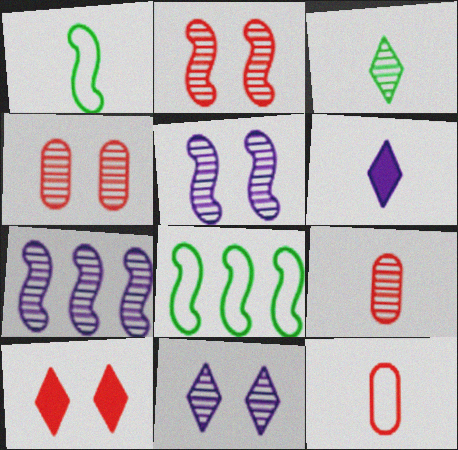[[1, 6, 9], 
[3, 4, 7], 
[4, 6, 8]]